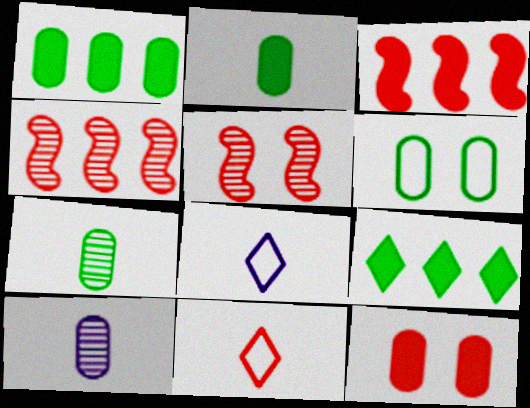[[1, 5, 8], 
[1, 6, 7], 
[4, 11, 12]]